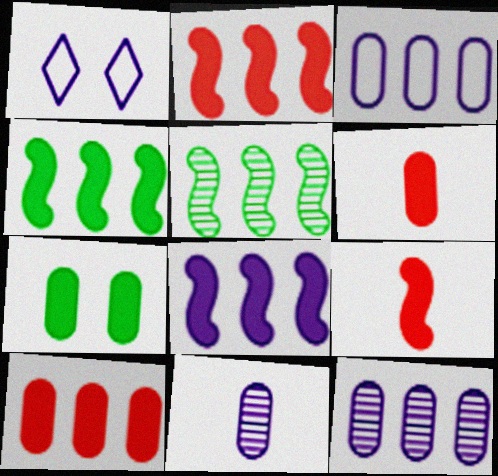[[1, 5, 6], 
[1, 8, 11], 
[2, 4, 8]]